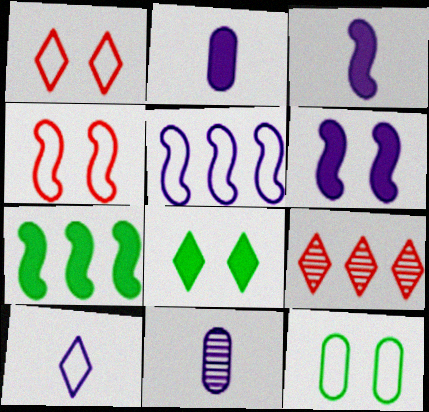[[1, 7, 11], 
[3, 9, 12], 
[3, 10, 11], 
[8, 9, 10]]